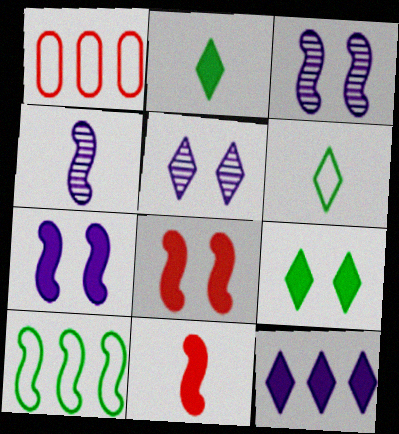[[1, 2, 3], 
[1, 4, 9], 
[3, 10, 11], 
[4, 8, 10]]